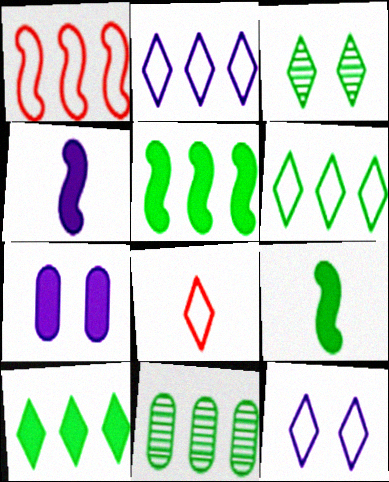[[5, 6, 11], 
[6, 8, 12]]